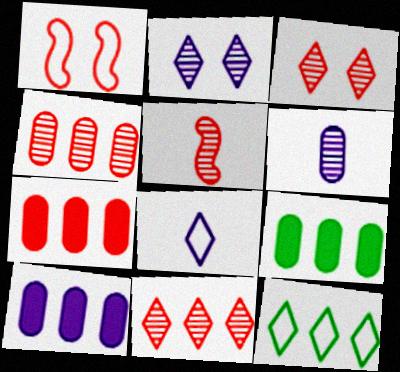[[3, 4, 5], 
[7, 9, 10]]